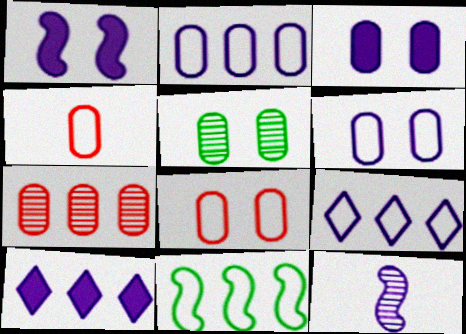[[3, 5, 8], 
[3, 9, 12], 
[6, 10, 12], 
[7, 10, 11]]